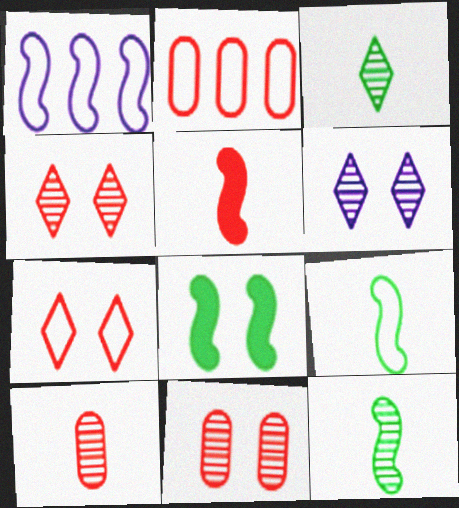[[2, 4, 5]]